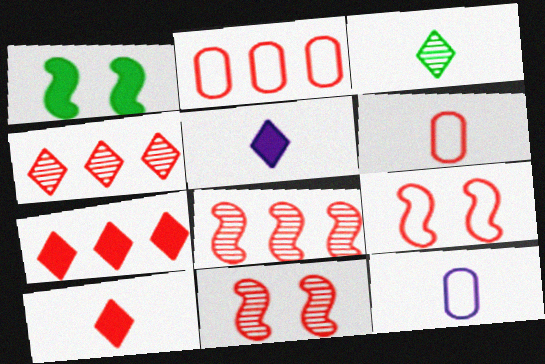[[1, 4, 12], 
[2, 7, 8], 
[2, 10, 11], 
[6, 7, 11]]